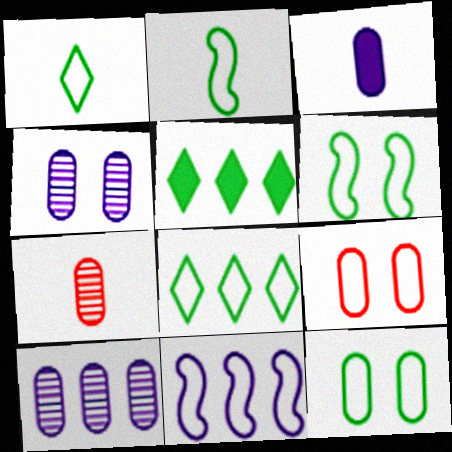[[1, 9, 11], 
[2, 8, 12]]